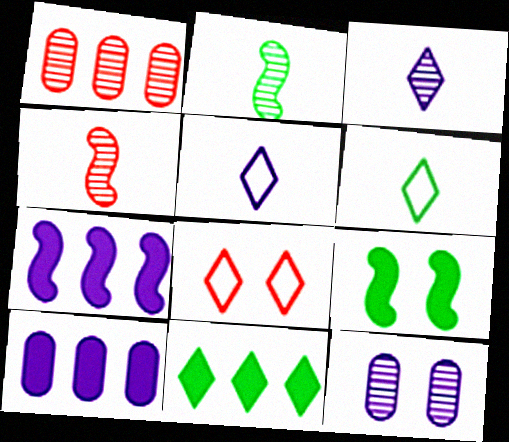[[1, 5, 9], 
[2, 8, 10], 
[3, 8, 11], 
[5, 7, 12], 
[8, 9, 12]]